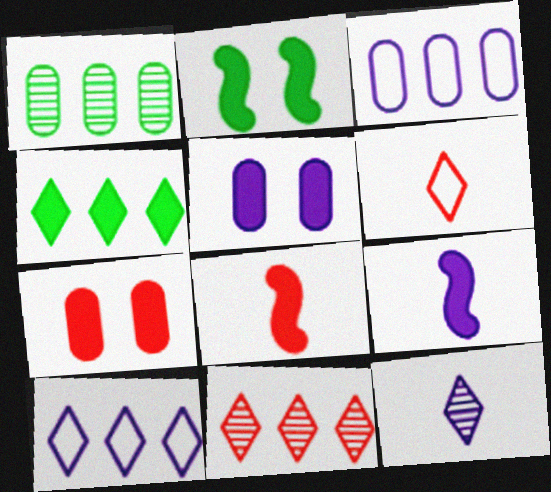[[4, 5, 8], 
[4, 7, 9], 
[4, 10, 11]]